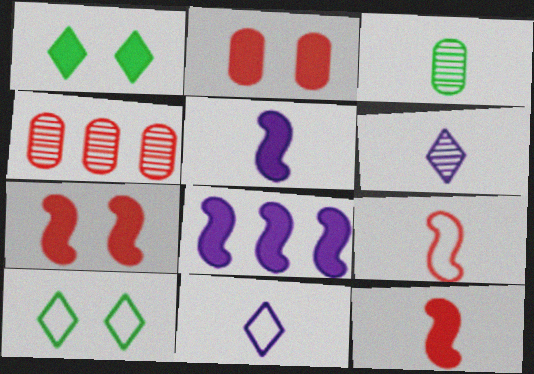[[3, 11, 12], 
[4, 5, 10]]